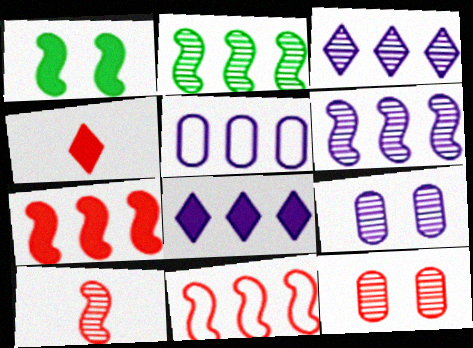[[4, 11, 12], 
[5, 6, 8]]